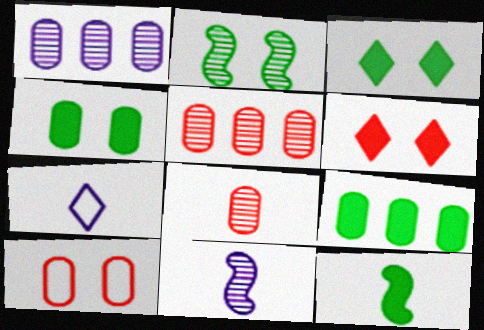[[3, 9, 12], 
[7, 8, 12]]